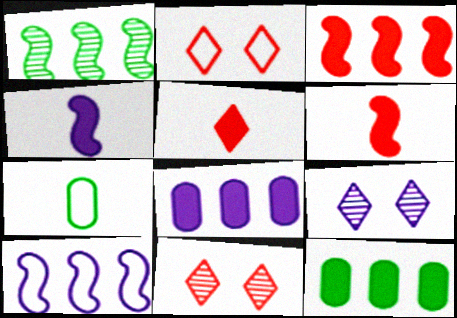[[1, 3, 10], 
[2, 7, 10], 
[3, 7, 9]]